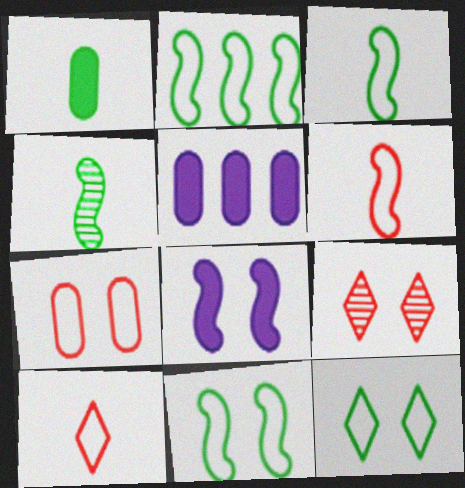[[2, 3, 11], 
[3, 5, 9]]